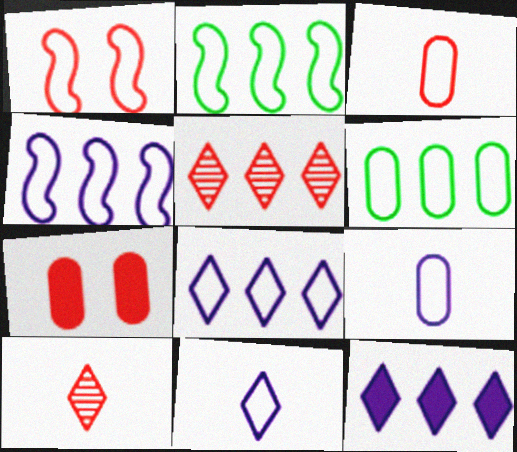[[1, 6, 11]]